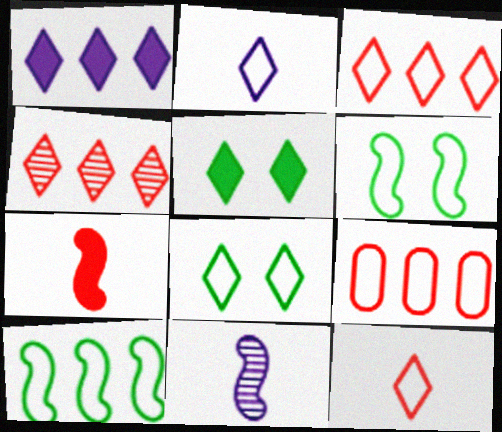[[2, 3, 8], 
[2, 4, 5], 
[2, 6, 9], 
[5, 9, 11]]